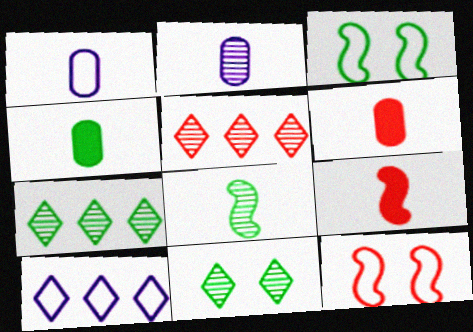[[3, 4, 7], 
[5, 6, 12]]